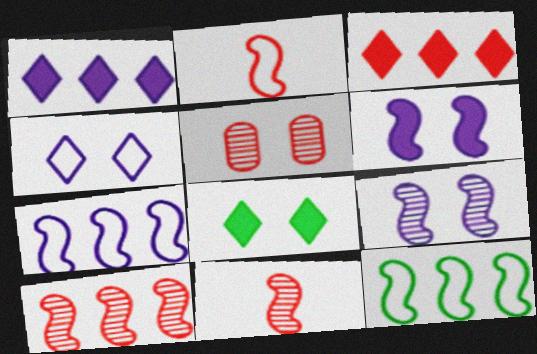[[2, 3, 5], 
[6, 11, 12]]